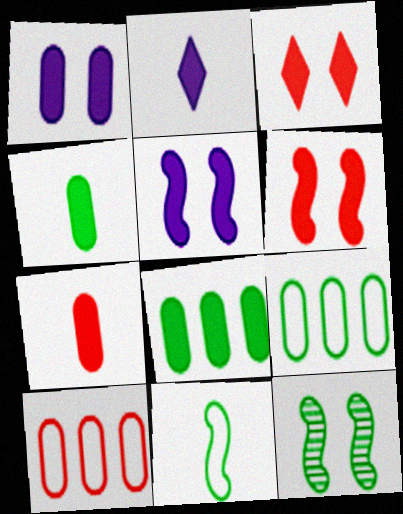[[1, 7, 8], 
[2, 6, 8], 
[2, 10, 12]]